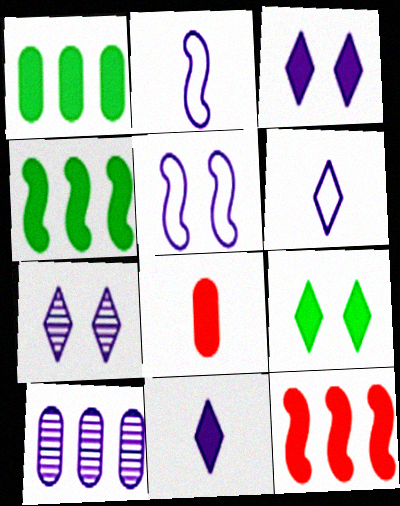[[2, 3, 10], 
[3, 4, 8], 
[5, 10, 11]]